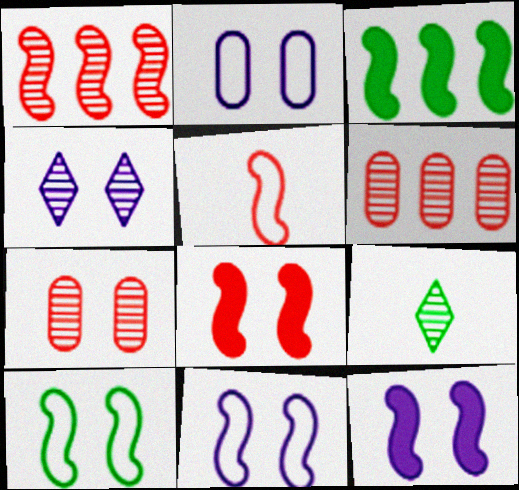[[1, 5, 8], 
[2, 4, 12]]